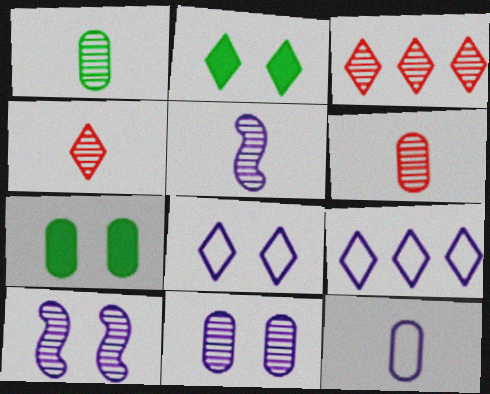[[1, 3, 10], 
[1, 4, 5], 
[2, 4, 9]]